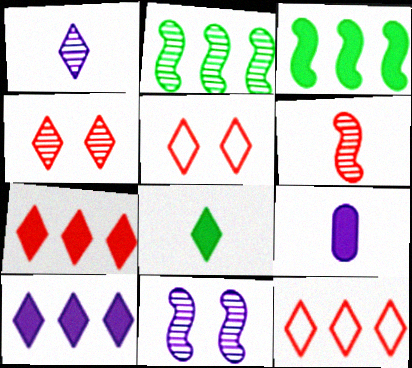[[2, 5, 9], 
[2, 6, 11]]